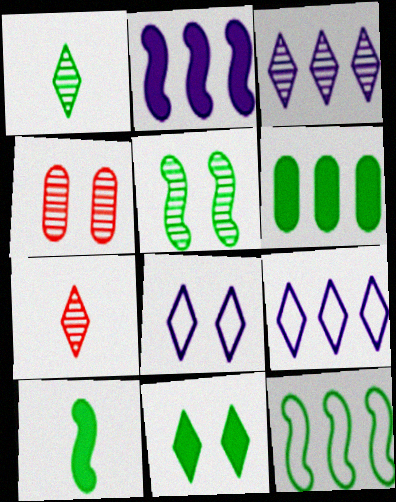[[4, 9, 10], 
[5, 10, 12], 
[6, 10, 11], 
[7, 9, 11]]